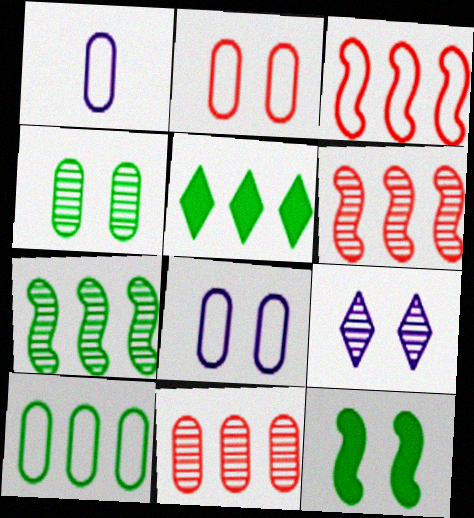[[1, 2, 10], 
[2, 9, 12], 
[5, 7, 10]]